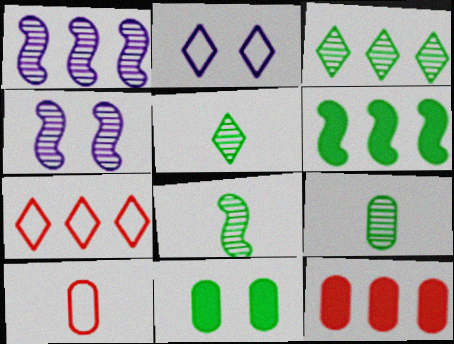[[2, 8, 12], 
[5, 8, 9]]